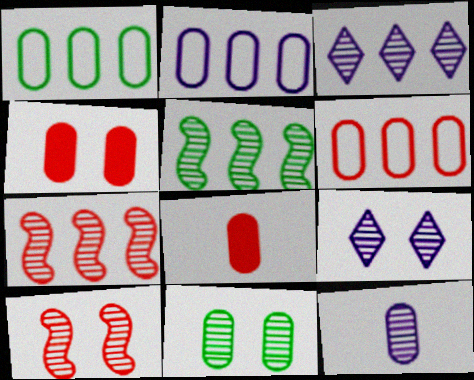[[1, 2, 6], 
[1, 4, 12], 
[2, 8, 11], 
[9, 10, 11]]